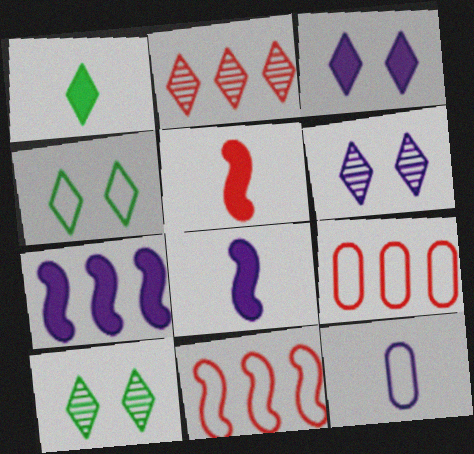[[4, 11, 12], 
[6, 7, 12], 
[8, 9, 10]]